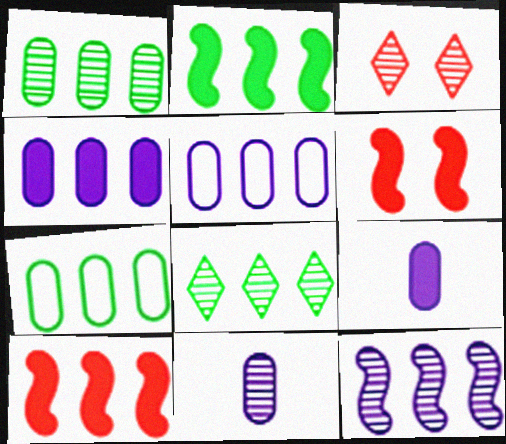[[2, 7, 8], 
[5, 8, 10]]